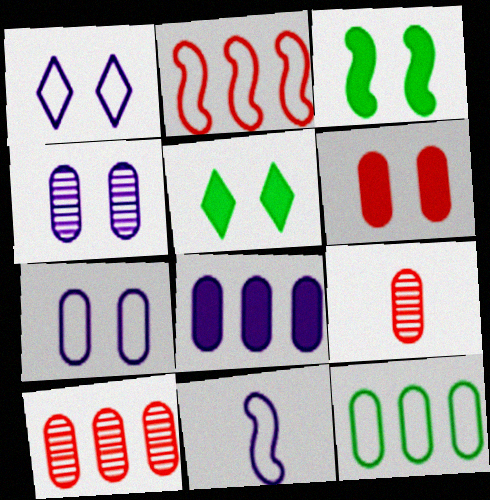[[5, 10, 11], 
[8, 10, 12]]